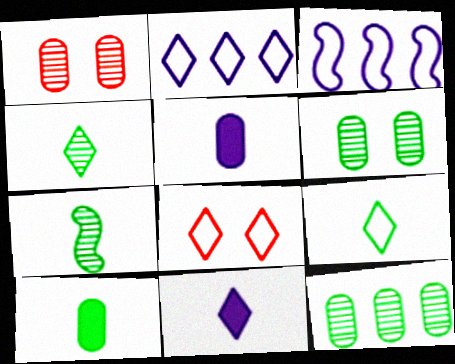[[2, 8, 9], 
[7, 9, 10]]